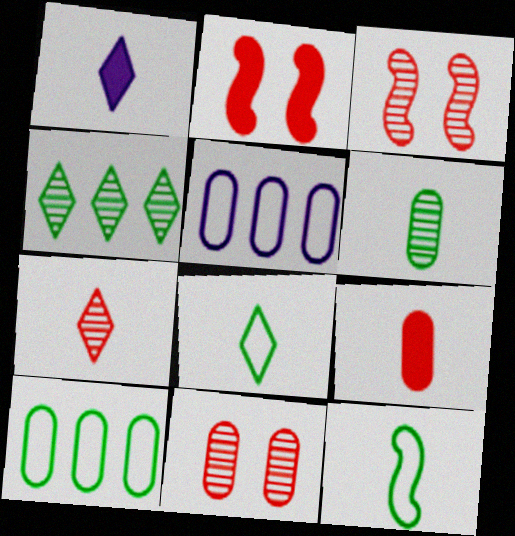[[1, 3, 10], 
[1, 7, 8]]